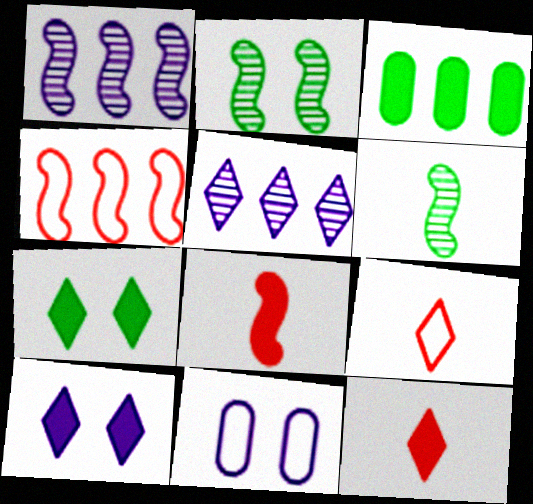[[3, 4, 5], 
[3, 8, 10], 
[5, 7, 9]]